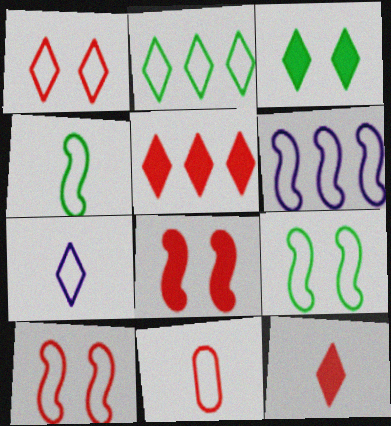[[1, 2, 7], 
[4, 6, 10], 
[4, 7, 11]]